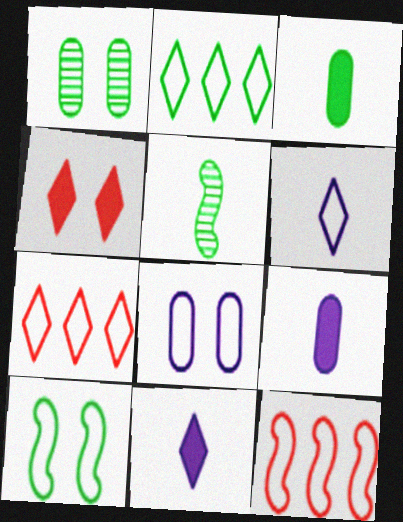[[1, 11, 12]]